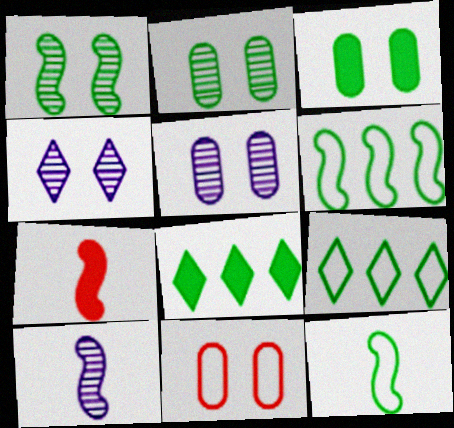[[2, 8, 12], 
[3, 5, 11], 
[5, 7, 9], 
[7, 10, 12], 
[8, 10, 11]]